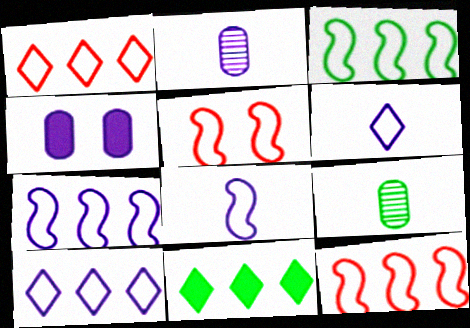[[2, 5, 11], 
[3, 5, 8], 
[3, 7, 12]]